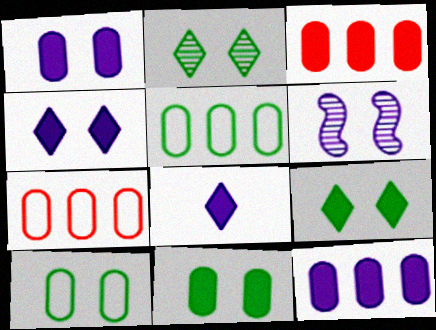[]